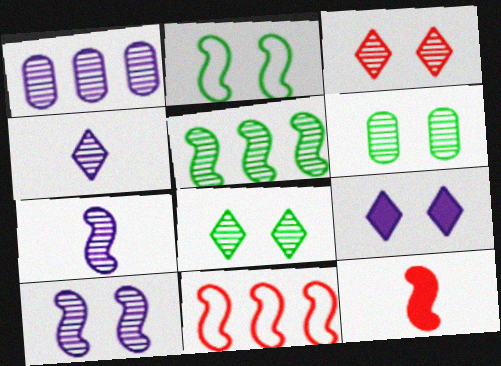[[1, 4, 10], 
[3, 6, 10]]